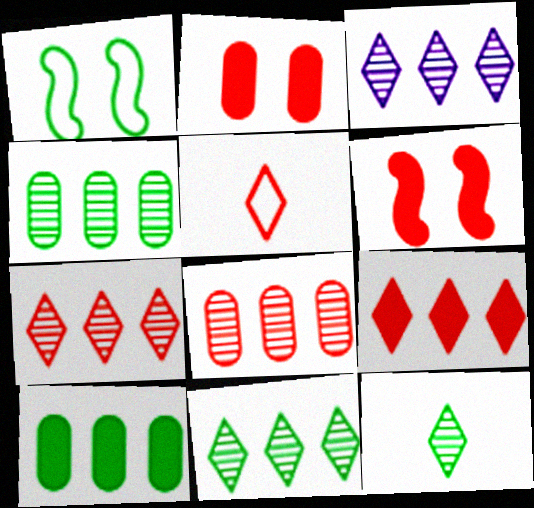[[1, 10, 12], 
[3, 7, 11], 
[5, 6, 8]]